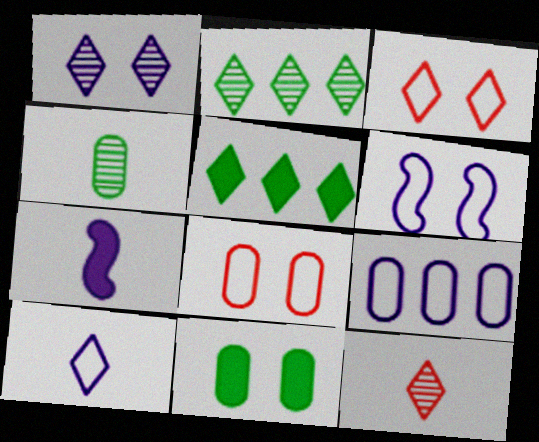[[1, 2, 12], 
[1, 7, 9], 
[2, 7, 8], 
[6, 9, 10]]